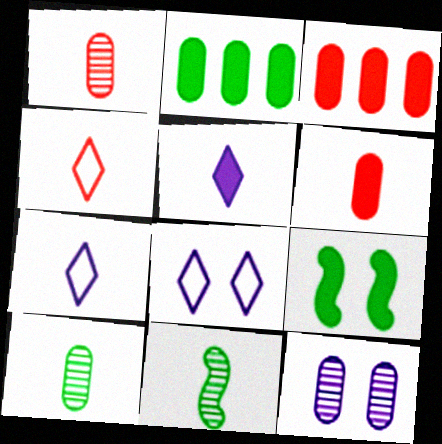[[3, 5, 9], 
[3, 8, 11], 
[6, 7, 11]]